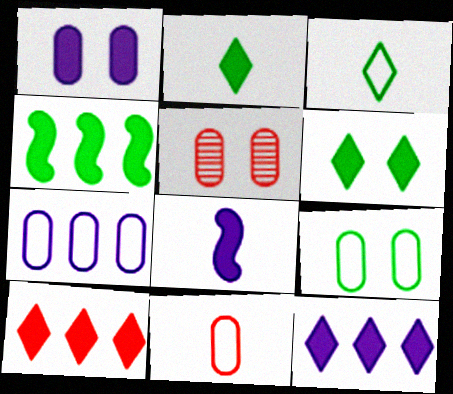[[1, 5, 9], 
[1, 8, 12], 
[7, 9, 11]]